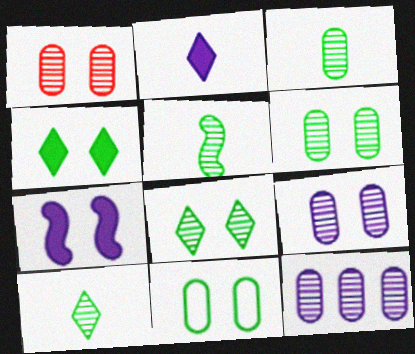[[1, 3, 12], 
[1, 6, 9], 
[3, 5, 10]]